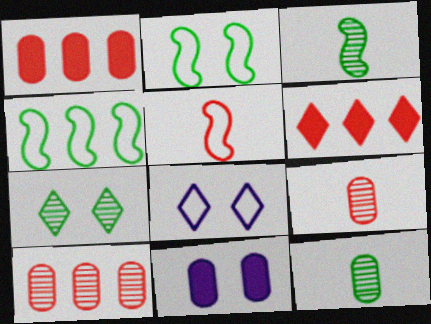[[1, 3, 8]]